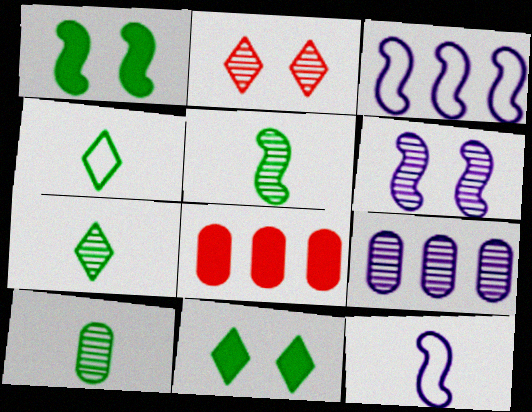[[2, 5, 9], 
[4, 6, 8], 
[5, 7, 10]]